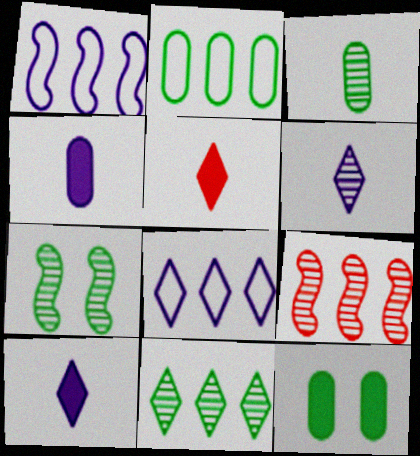[[2, 3, 12], 
[3, 7, 11]]